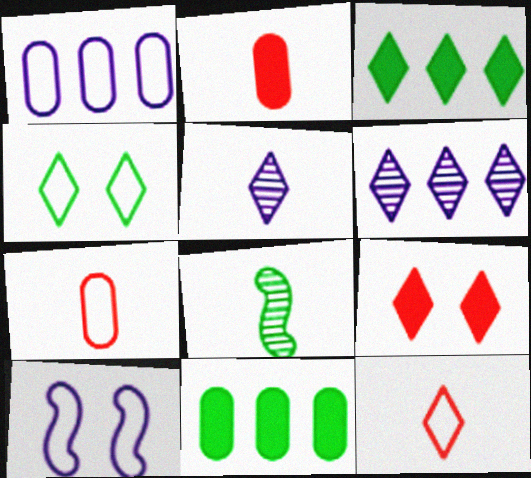[[1, 8, 9], 
[4, 8, 11]]